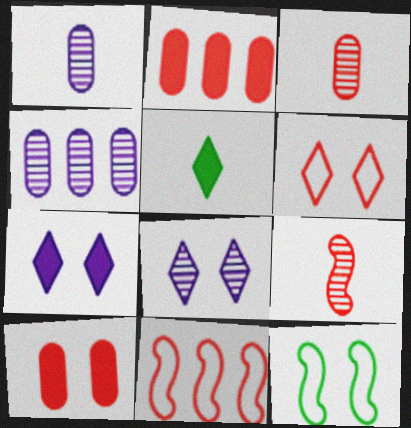[[2, 6, 9], 
[8, 10, 12]]